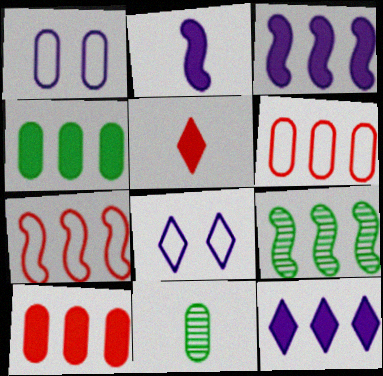[[1, 5, 9], 
[1, 10, 11], 
[3, 7, 9], 
[6, 9, 12]]